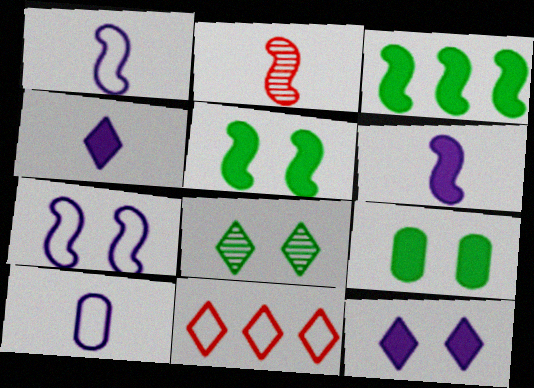[[2, 3, 7], 
[4, 8, 11]]